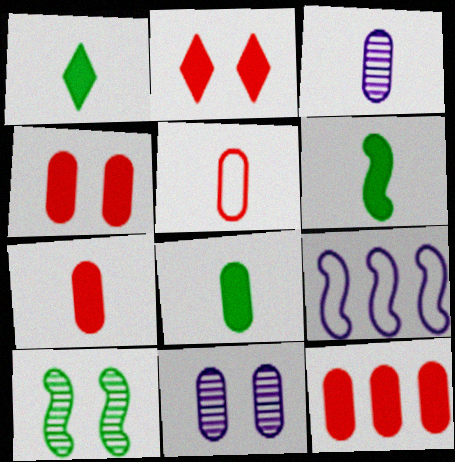[[1, 6, 8], 
[3, 5, 8], 
[4, 7, 12]]